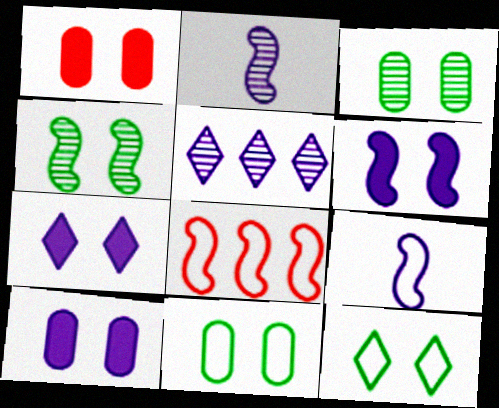[[5, 9, 10], 
[6, 7, 10]]